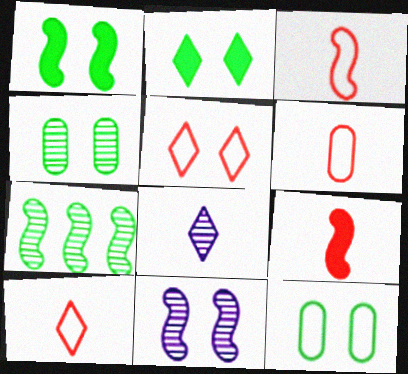[[3, 6, 10]]